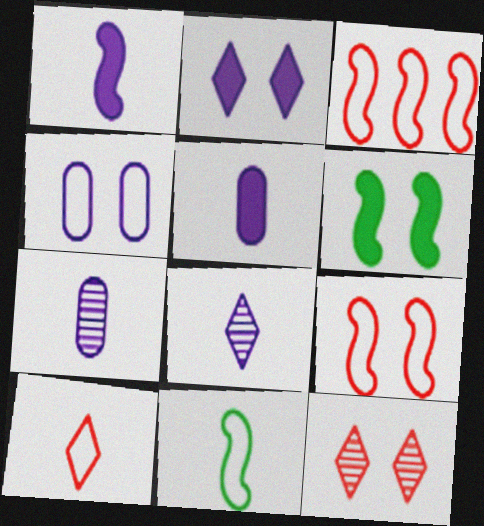[[4, 6, 12]]